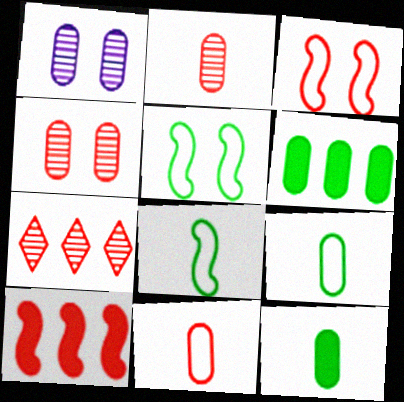[[1, 6, 11]]